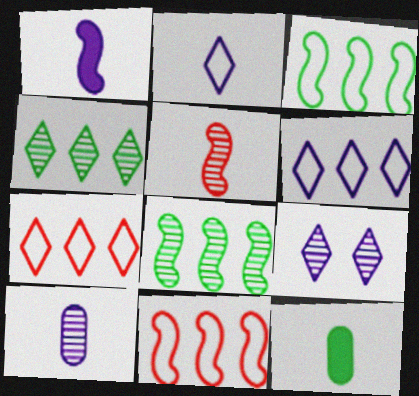[[1, 2, 10], 
[2, 5, 12], 
[9, 11, 12]]